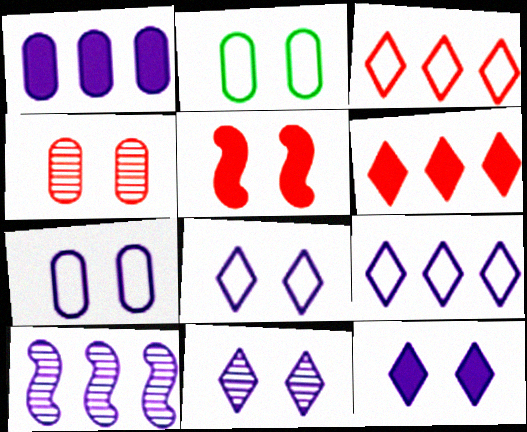[[1, 9, 10], 
[2, 5, 11], 
[8, 11, 12]]